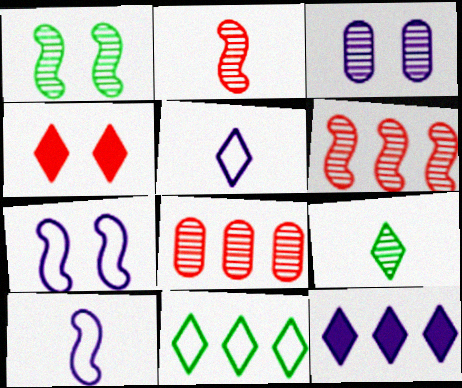[[3, 6, 9], 
[3, 10, 12]]